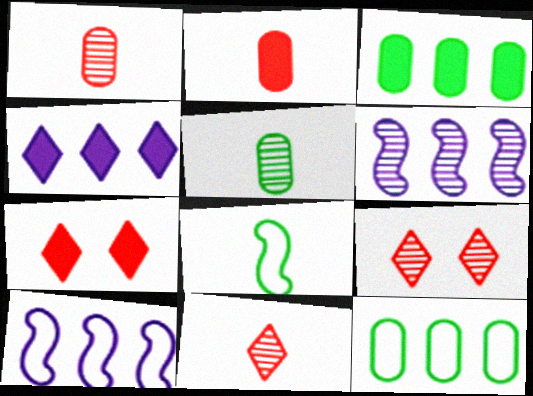[[5, 6, 9], 
[5, 7, 10]]